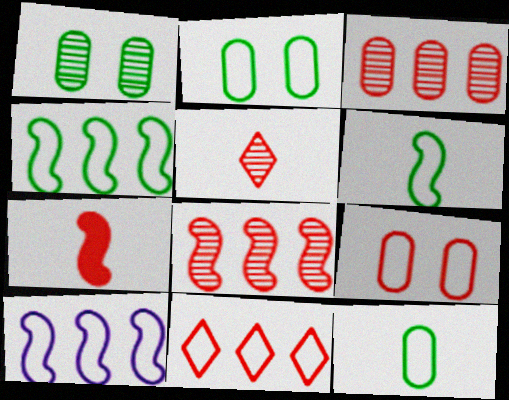[]